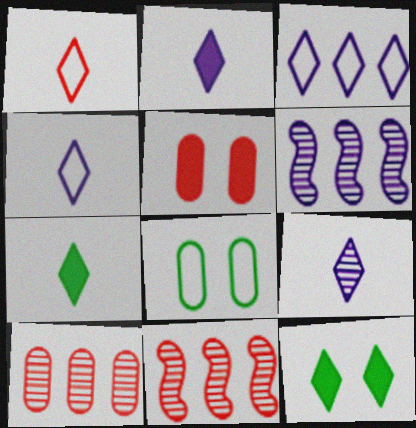[[1, 5, 11], 
[1, 7, 9], 
[2, 4, 9], 
[2, 8, 11]]